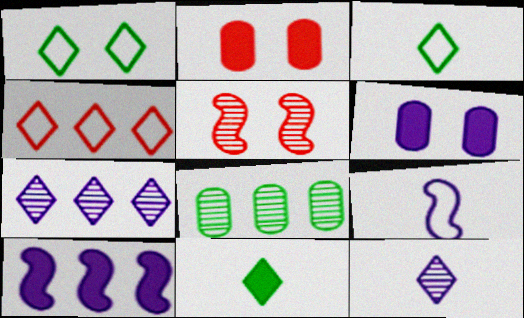[[1, 5, 6], 
[2, 10, 11], 
[4, 8, 10], 
[5, 8, 12], 
[6, 7, 9]]